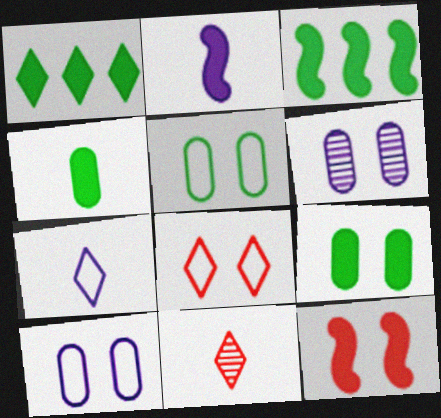[[2, 3, 12], 
[3, 10, 11]]